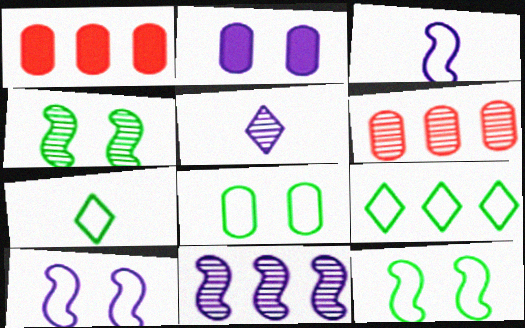[[1, 5, 12], 
[1, 9, 11], 
[4, 5, 6]]